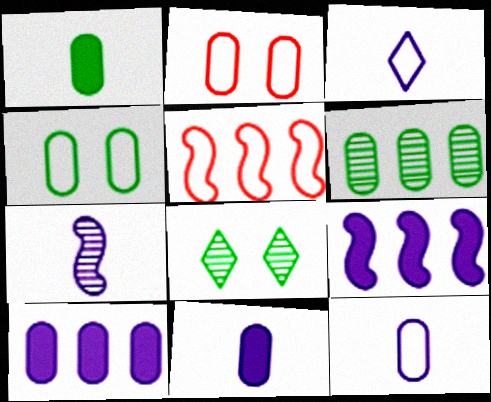[[1, 4, 6], 
[2, 6, 11], 
[3, 4, 5], 
[3, 7, 11], 
[5, 8, 11]]